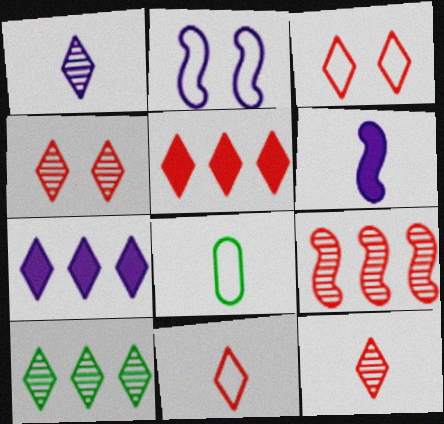[[1, 4, 10], 
[3, 5, 12], 
[4, 5, 11], 
[6, 8, 12]]